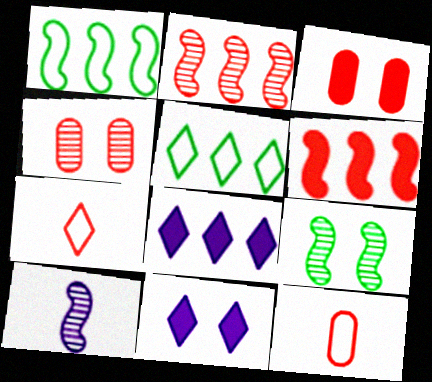[[2, 3, 7], 
[2, 9, 10], 
[3, 5, 10], 
[4, 6, 7], 
[8, 9, 12]]